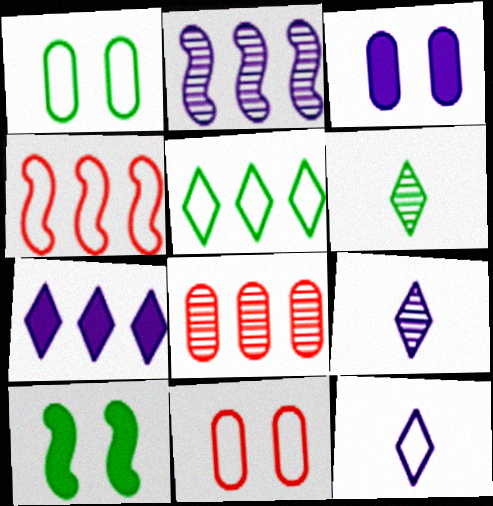[[1, 4, 12], 
[2, 3, 12], 
[3, 4, 6], 
[8, 10, 12]]